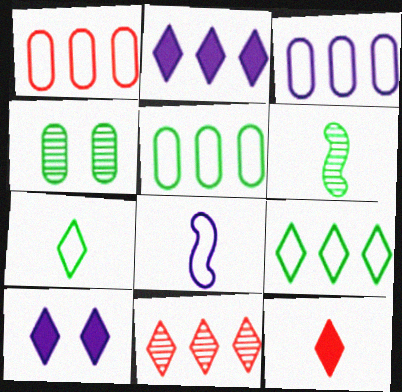[[1, 3, 5], 
[1, 6, 10], 
[2, 9, 11], 
[7, 10, 11]]